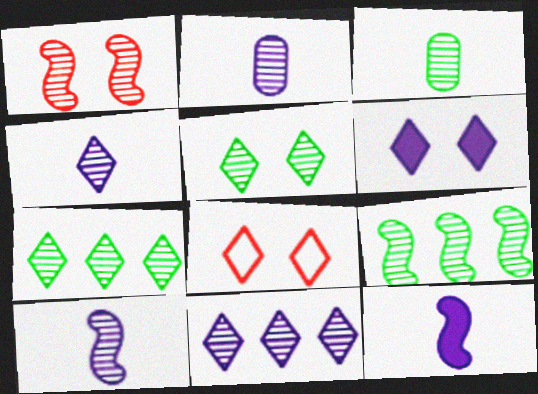[[1, 2, 7], 
[1, 3, 11], 
[1, 9, 10], 
[2, 4, 10], 
[3, 5, 9], 
[5, 6, 8]]